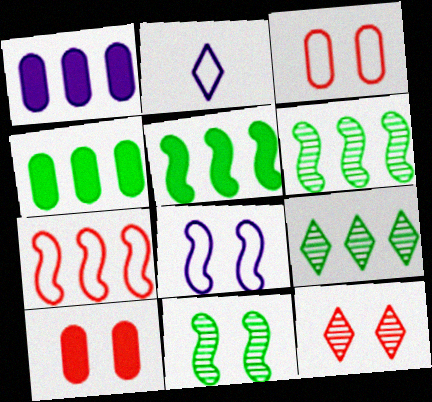[[1, 7, 9], 
[2, 6, 10]]